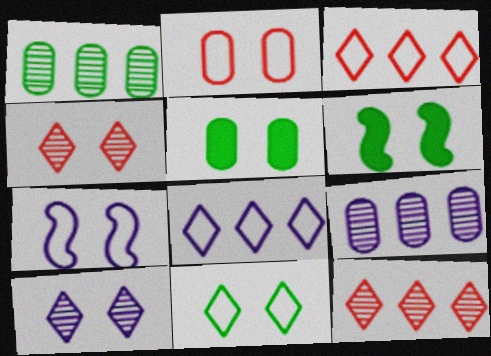[[2, 6, 10], 
[2, 7, 11], 
[4, 5, 7]]